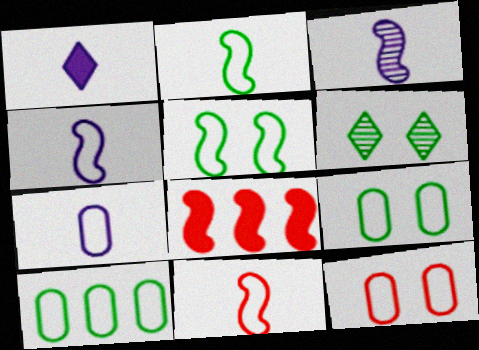[[1, 3, 7], 
[2, 4, 11], 
[3, 5, 8], 
[6, 7, 8], 
[7, 10, 12]]